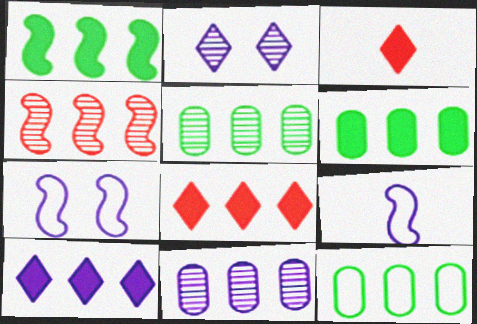[[3, 5, 7], 
[4, 10, 12], 
[5, 6, 12]]